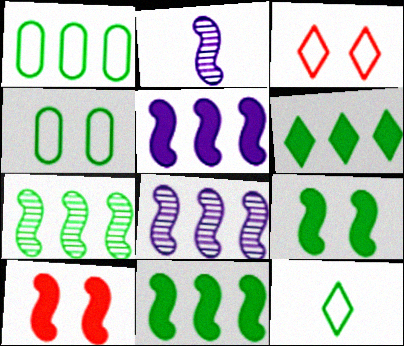[[1, 6, 7]]